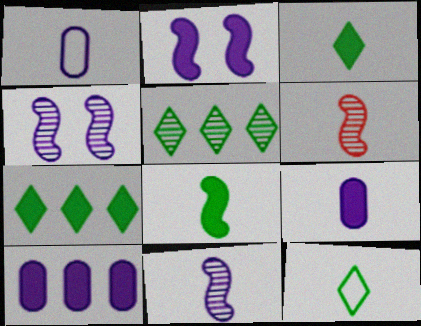[[1, 3, 6], 
[6, 9, 12]]